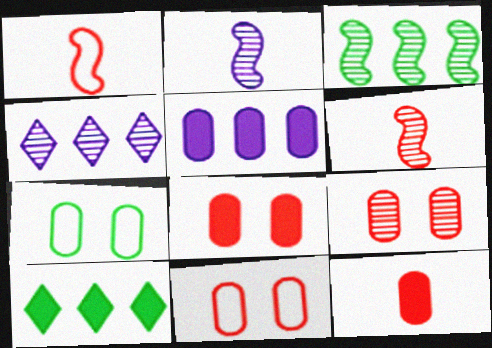[[2, 10, 11], 
[8, 9, 11]]